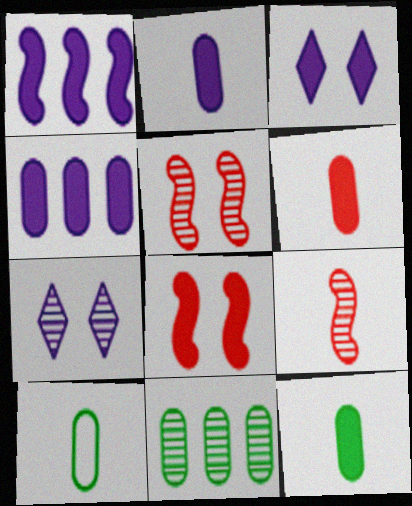[[1, 2, 3], 
[2, 6, 12], 
[7, 9, 11]]